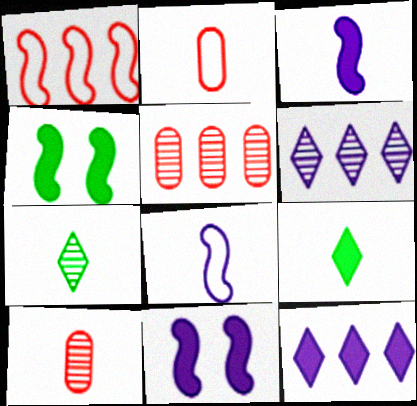[[2, 3, 7], 
[2, 4, 6], 
[8, 9, 10]]